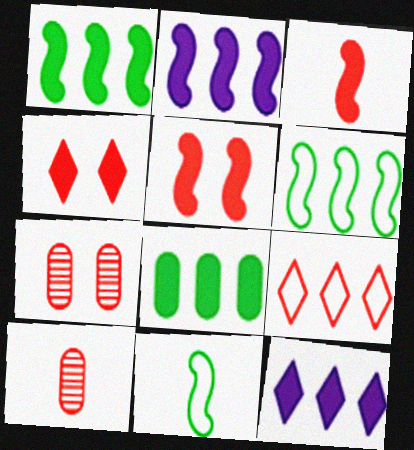[[3, 7, 9], 
[5, 9, 10], 
[7, 11, 12]]